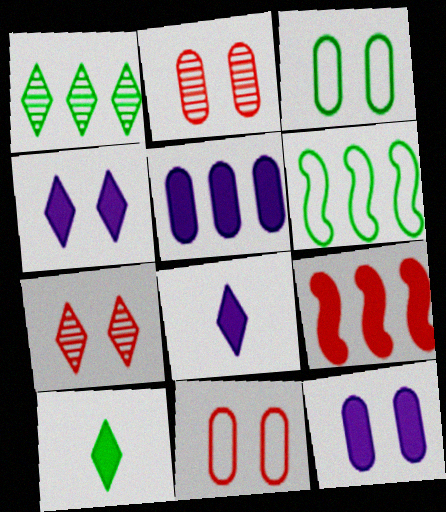[[2, 3, 12], 
[2, 6, 8], 
[9, 10, 12]]